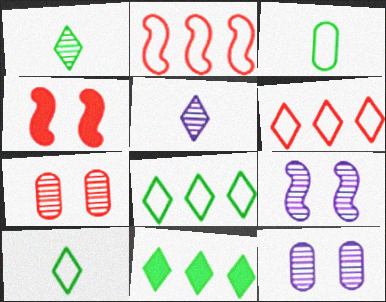[]